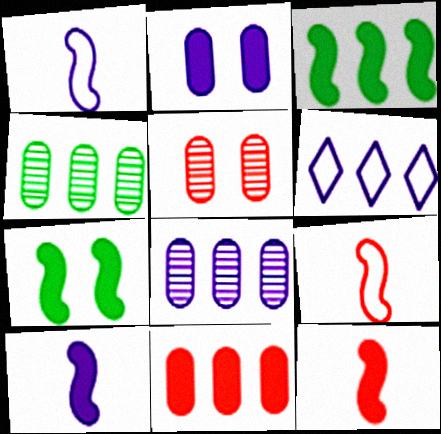[]